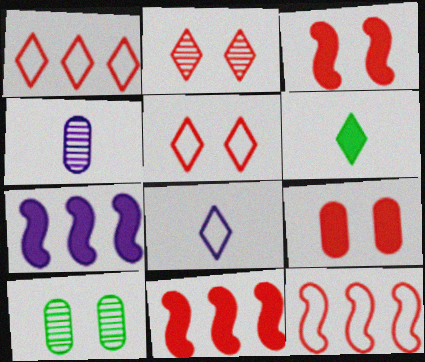[[6, 7, 9], 
[8, 10, 11]]